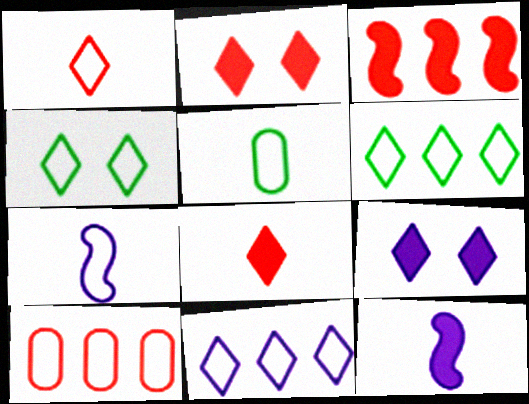[[1, 4, 11], 
[1, 5, 7], 
[4, 7, 10]]